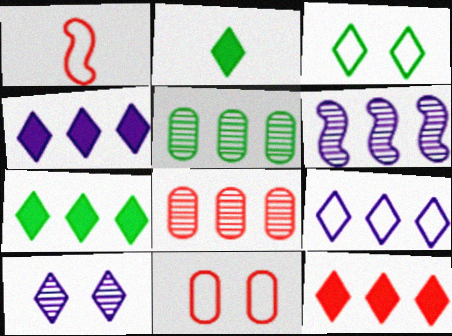[[2, 6, 11], 
[4, 7, 12]]